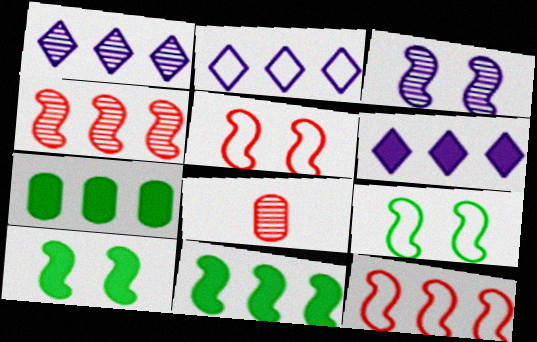[[1, 2, 6], 
[1, 7, 12], 
[2, 4, 7], 
[2, 8, 10], 
[3, 5, 10], 
[6, 8, 9]]